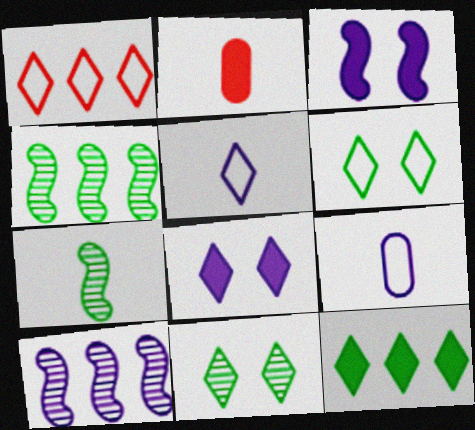[[1, 5, 6], 
[2, 3, 12], 
[2, 5, 7], 
[2, 6, 10], 
[8, 9, 10]]